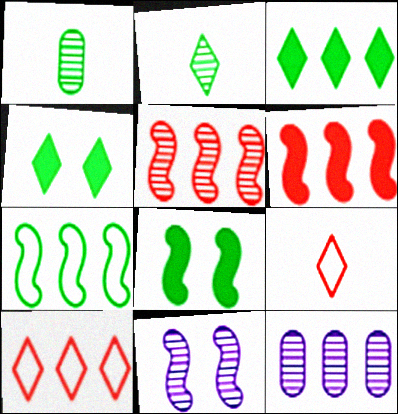[[1, 4, 7], 
[8, 9, 12]]